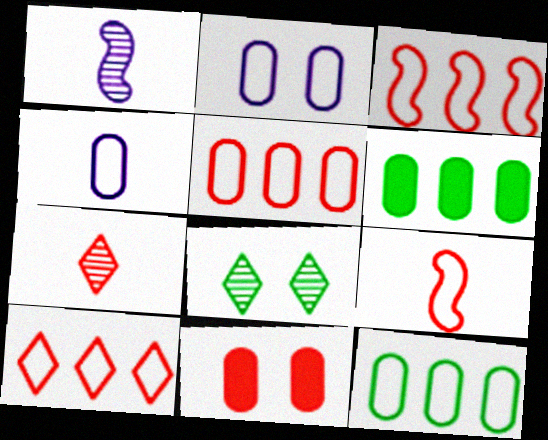[[3, 5, 10], 
[3, 7, 11]]